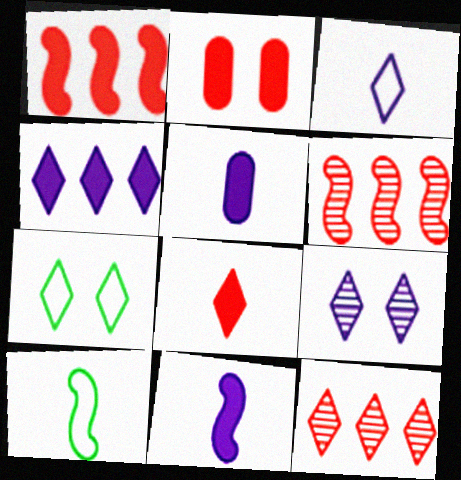[[1, 2, 8], 
[3, 4, 9], 
[5, 6, 7]]